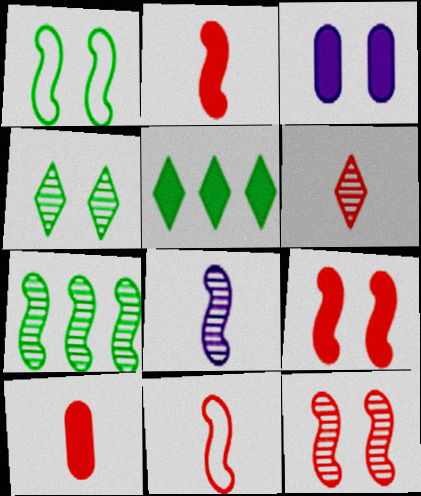[[2, 3, 5], 
[6, 10, 11], 
[7, 8, 12]]